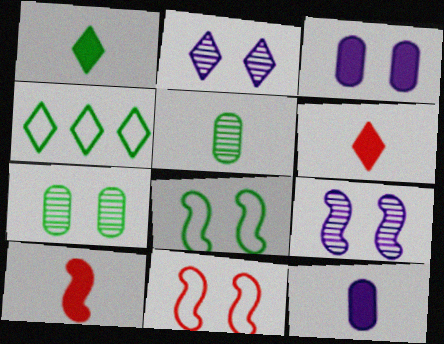[[1, 10, 12], 
[2, 4, 6]]